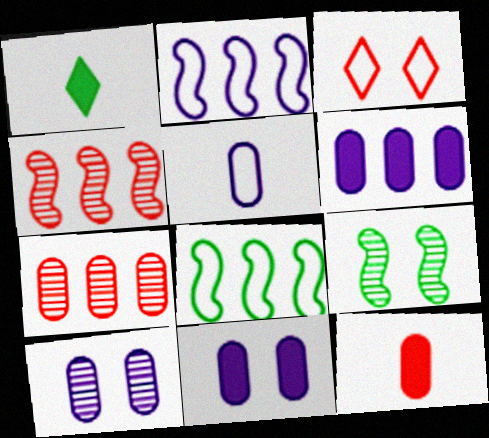[[3, 4, 12], 
[3, 5, 8], 
[3, 9, 11], 
[5, 6, 10]]